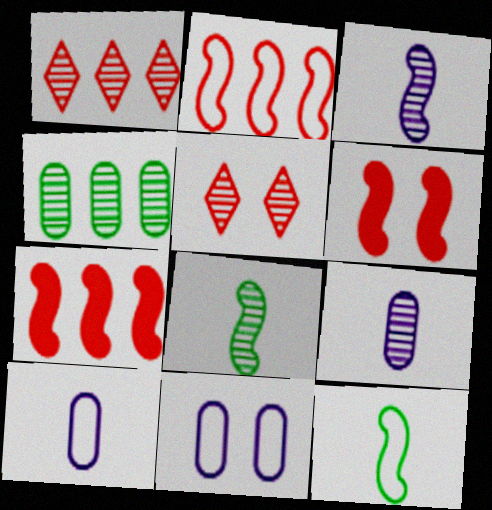[[3, 4, 5]]